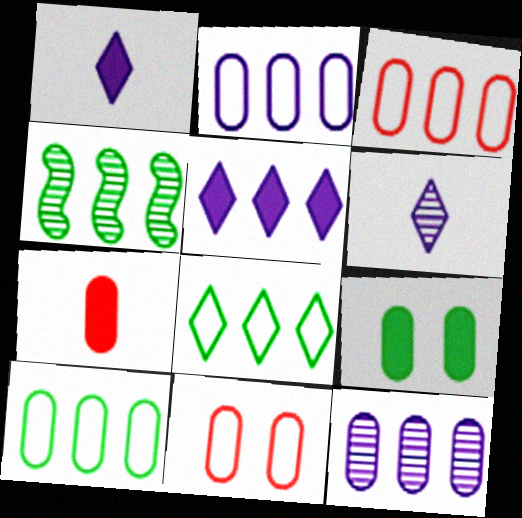[[1, 4, 11], 
[2, 3, 10], 
[3, 4, 5]]